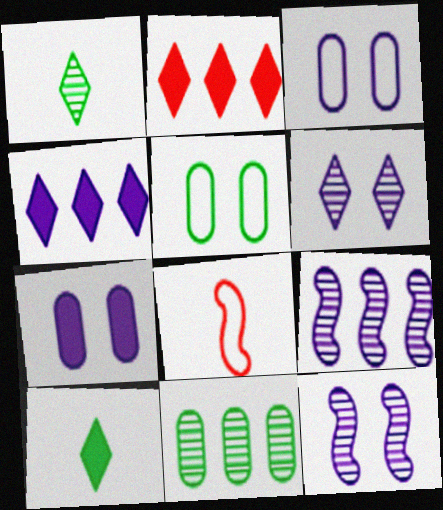[]